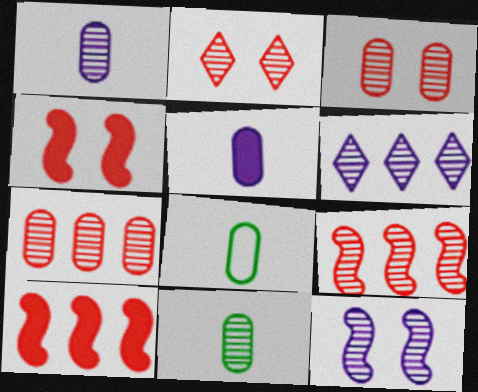[[1, 6, 12], 
[4, 6, 8]]